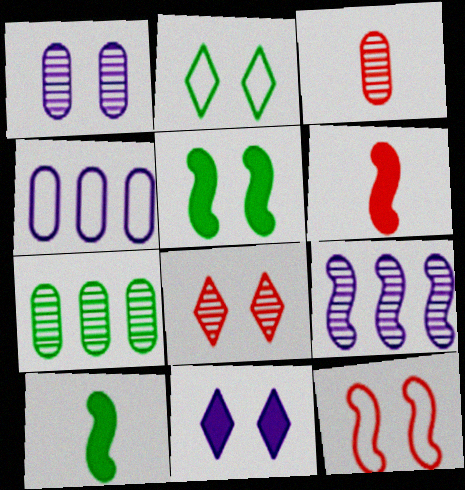[[1, 3, 7], 
[2, 7, 10], 
[2, 8, 11], 
[4, 8, 10], 
[9, 10, 12]]